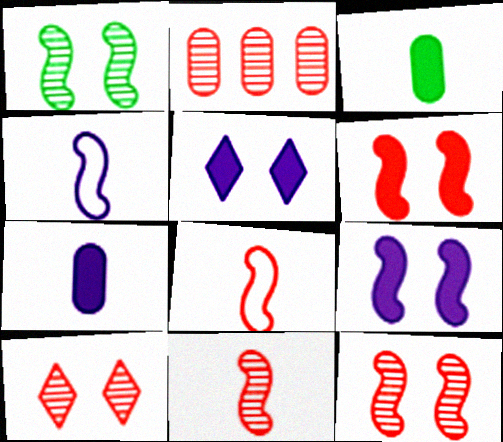[[2, 10, 11]]